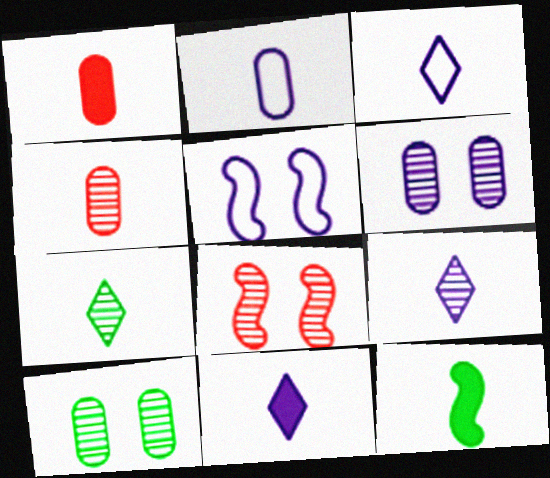[[1, 11, 12], 
[3, 4, 12], 
[3, 9, 11]]